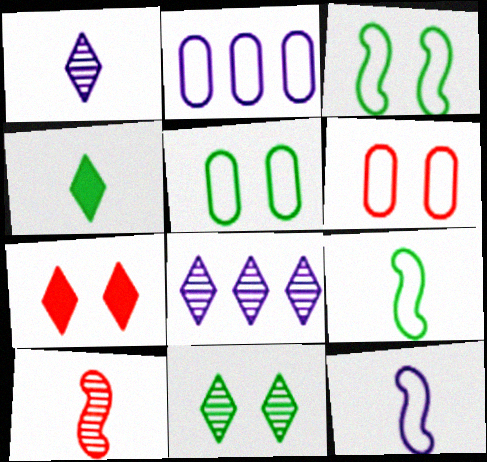[]